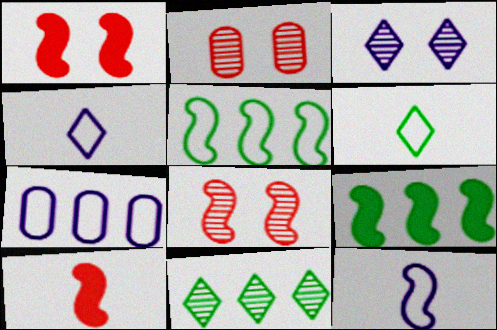[[2, 4, 9], 
[8, 9, 12]]